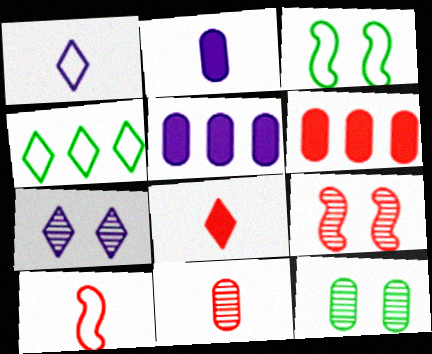[[2, 4, 9], 
[4, 7, 8], 
[7, 9, 12], 
[8, 10, 11]]